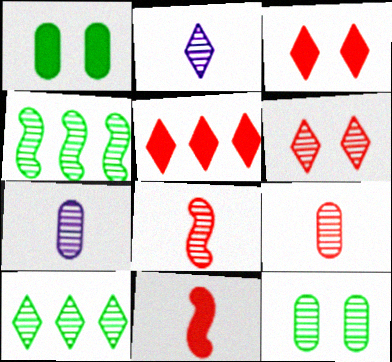[[2, 6, 10], 
[4, 6, 7]]